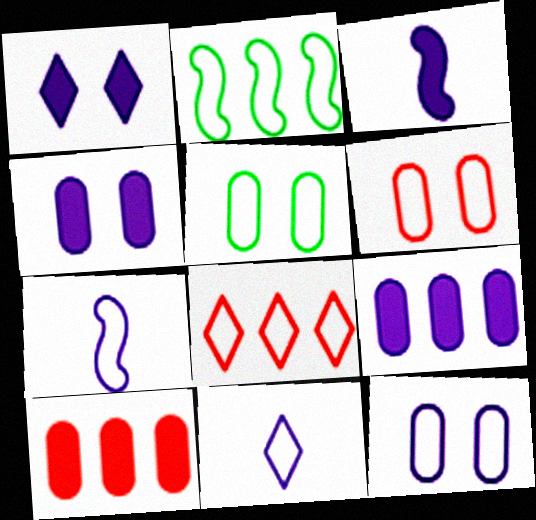[[1, 3, 9], 
[2, 6, 11], 
[5, 6, 12], 
[5, 7, 8]]